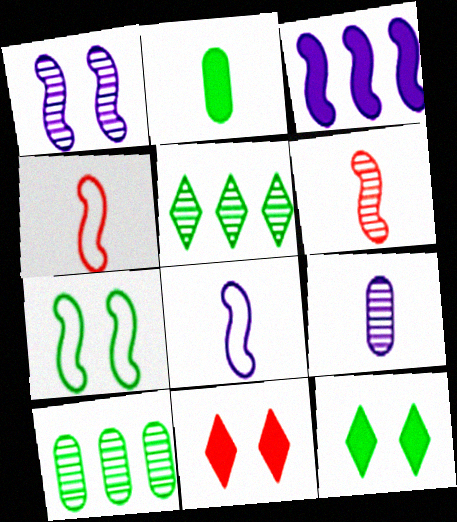[[1, 3, 8], 
[2, 3, 11], 
[2, 5, 7], 
[3, 6, 7], 
[8, 10, 11]]